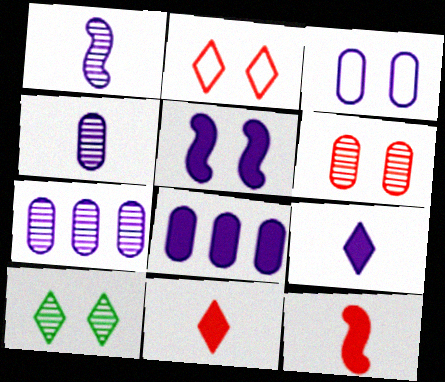[[3, 4, 8], 
[5, 8, 9]]